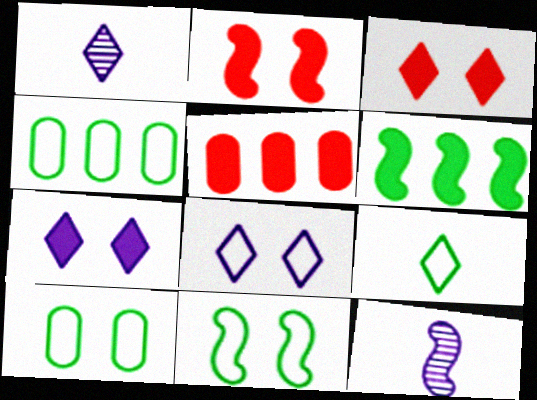[[1, 2, 4], 
[1, 5, 11], 
[3, 4, 12], 
[4, 9, 11]]